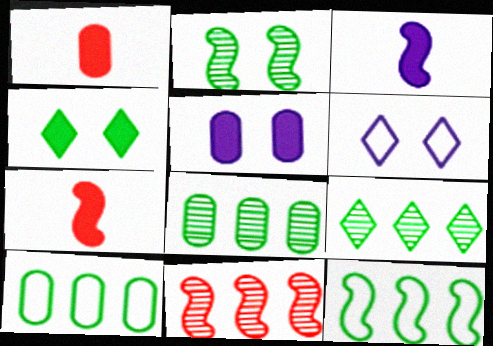[[6, 7, 8]]